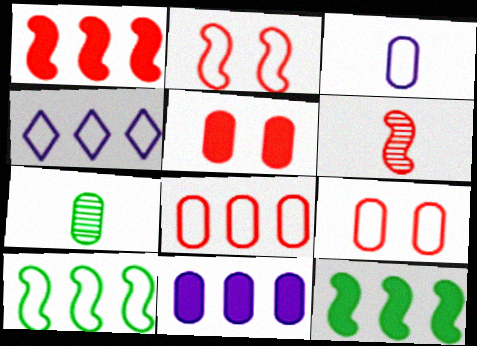[[1, 2, 6], 
[4, 8, 10], 
[7, 9, 11]]